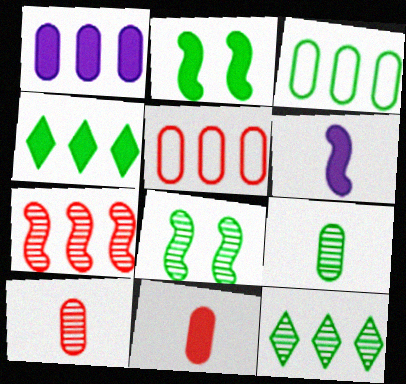[[8, 9, 12]]